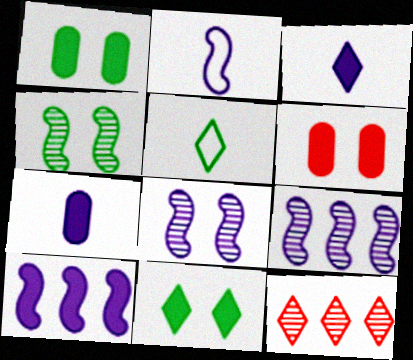[[1, 2, 12], 
[2, 8, 10], 
[5, 6, 9]]